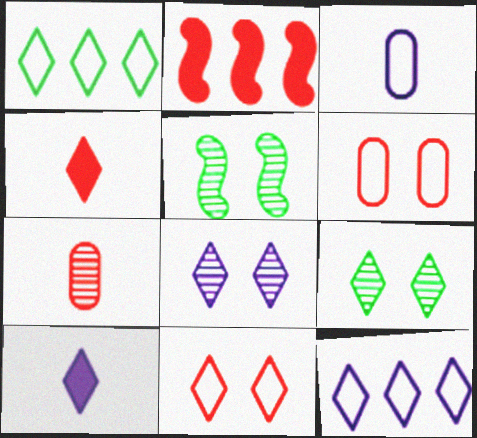[[1, 4, 8], 
[2, 3, 9], 
[2, 7, 11], 
[4, 9, 12], 
[8, 10, 12]]